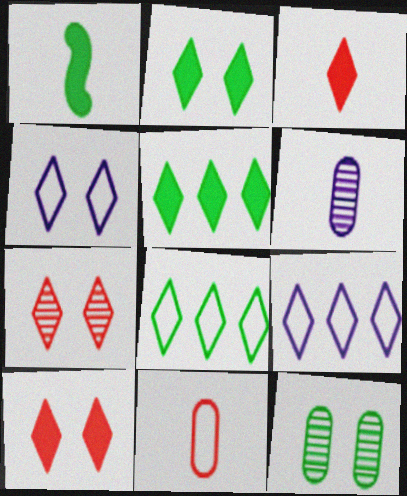[[1, 8, 12], 
[2, 4, 7]]